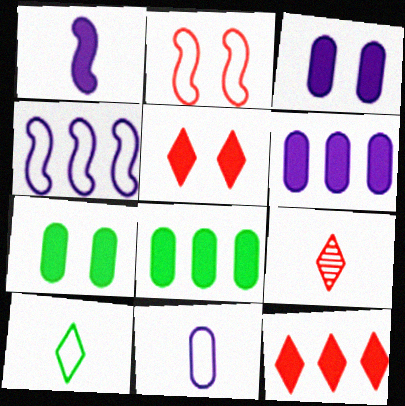[[1, 5, 8], 
[1, 7, 12], 
[4, 7, 9]]